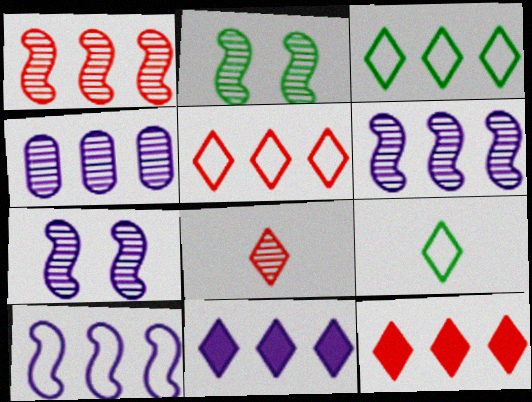[[2, 4, 8], 
[4, 10, 11]]